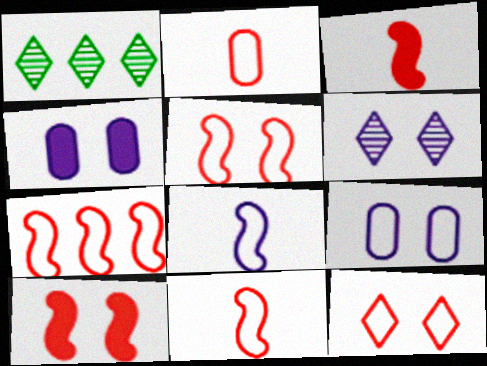[[1, 3, 9], 
[1, 4, 11], 
[2, 7, 12], 
[5, 7, 11]]